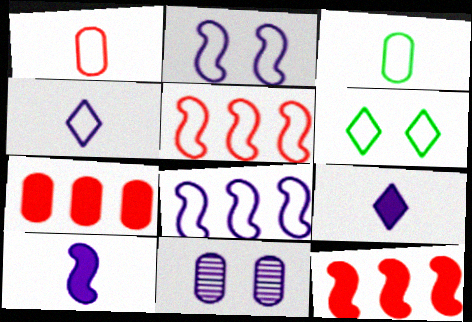[[1, 6, 8], 
[3, 7, 11], 
[8, 9, 11]]